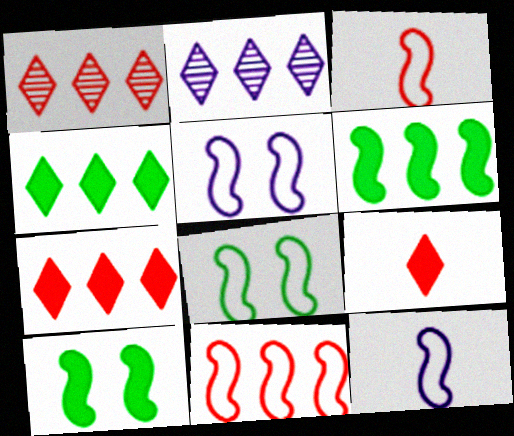[[8, 11, 12]]